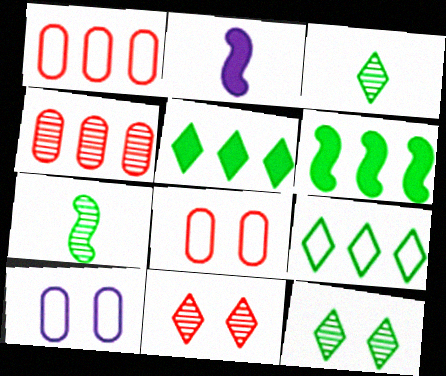[[1, 2, 12]]